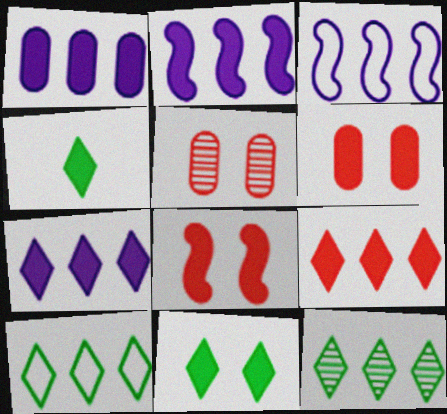[[1, 2, 7], 
[1, 4, 8], 
[2, 4, 6], 
[3, 4, 5]]